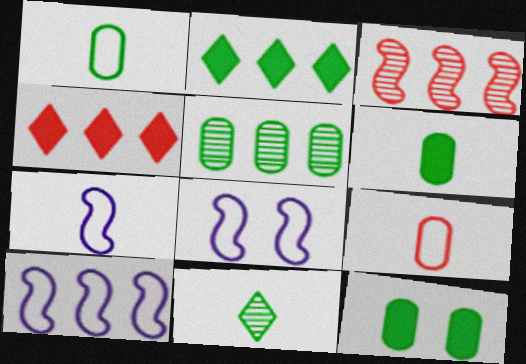[[1, 5, 12], 
[4, 5, 10], 
[7, 8, 10]]